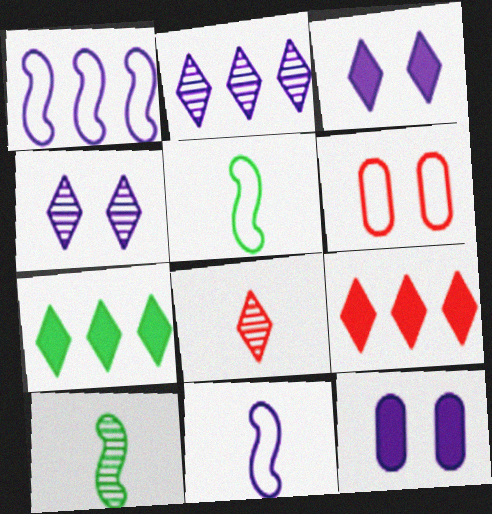[[2, 11, 12]]